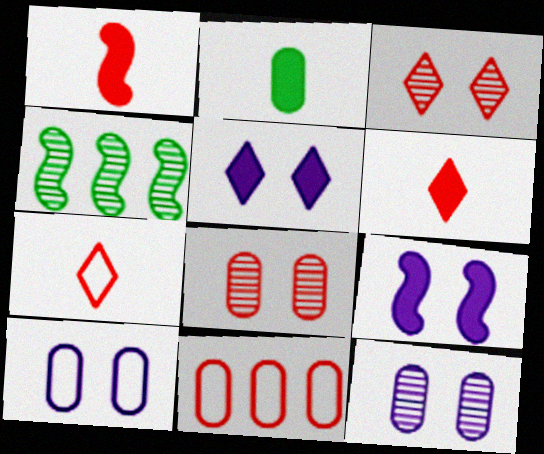[[1, 3, 11], 
[2, 11, 12], 
[4, 6, 10]]